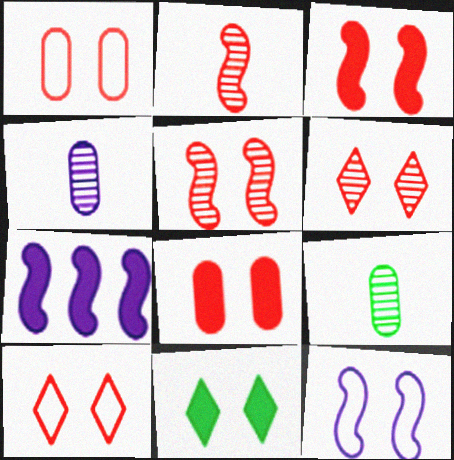[[1, 3, 6], 
[5, 8, 10], 
[7, 9, 10]]